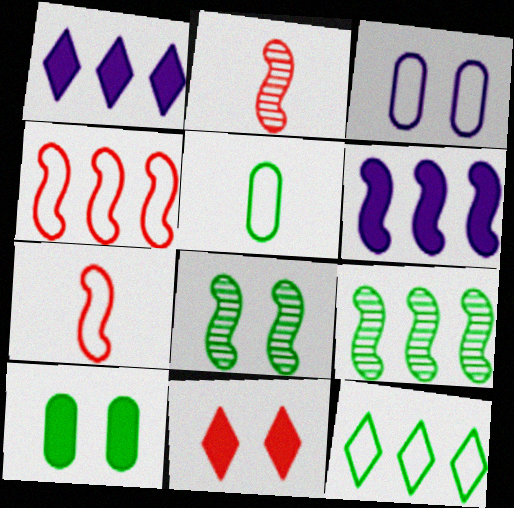[[3, 7, 12], 
[3, 8, 11], 
[4, 6, 9], 
[6, 7, 8]]